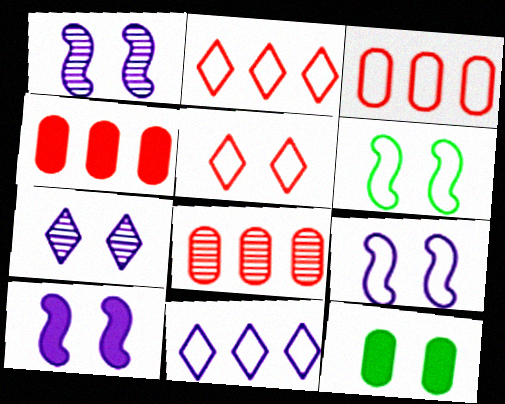[[1, 5, 12], 
[1, 9, 10], 
[3, 4, 8]]